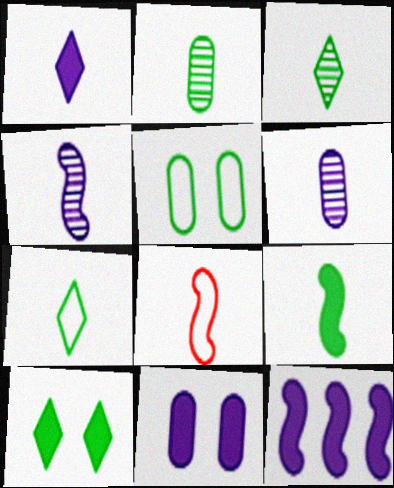[[1, 2, 8], 
[1, 11, 12], 
[2, 7, 9], 
[4, 8, 9]]